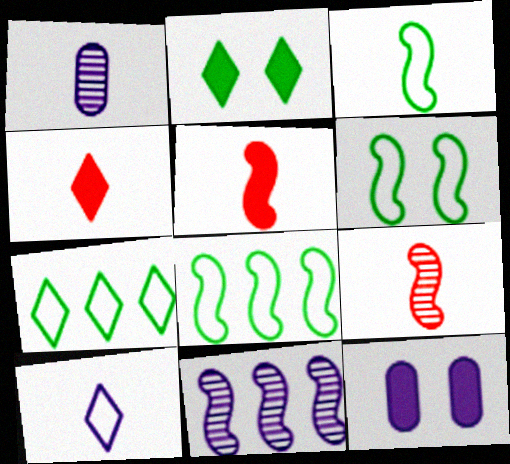[[1, 3, 4], 
[3, 6, 8], 
[5, 6, 11], 
[7, 9, 12], 
[10, 11, 12]]